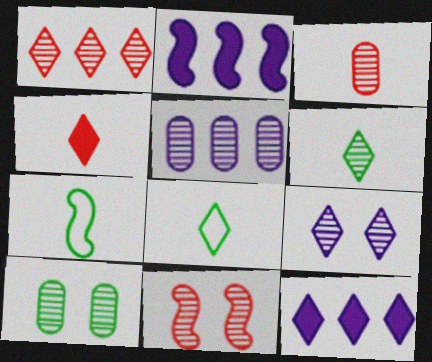[[1, 3, 11], 
[1, 6, 9], 
[2, 7, 11], 
[3, 5, 10], 
[5, 6, 11], 
[9, 10, 11]]